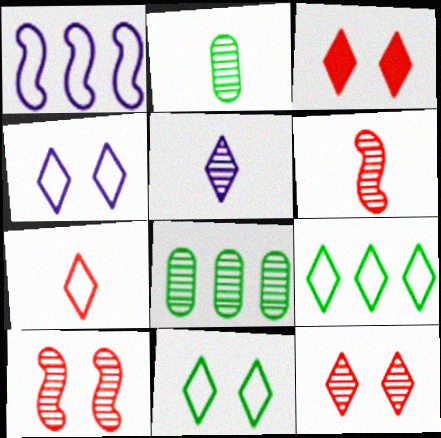[[1, 2, 3], 
[2, 5, 6], 
[3, 5, 9], 
[4, 7, 9], 
[5, 8, 10]]